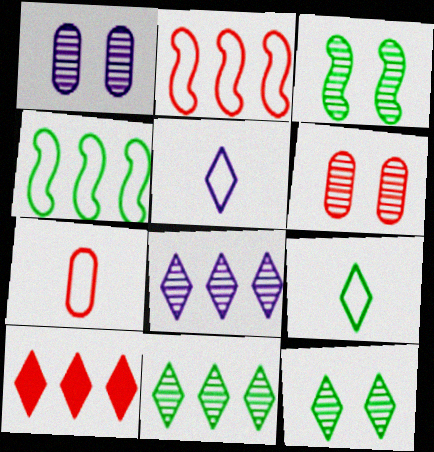[[5, 10, 12]]